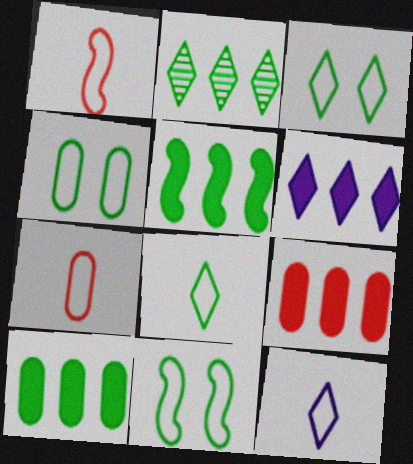[[3, 4, 11], 
[5, 6, 9]]